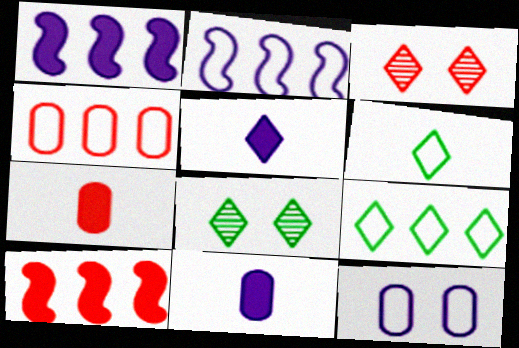[[2, 4, 9], 
[2, 7, 8], 
[3, 5, 9]]